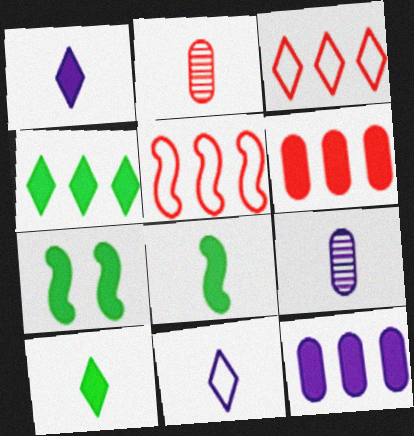[[1, 6, 7], 
[2, 8, 11], 
[3, 7, 9]]